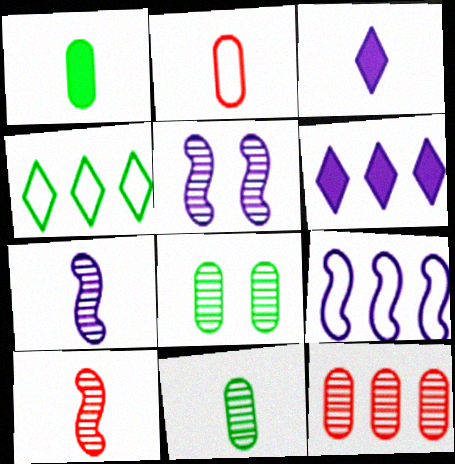[]